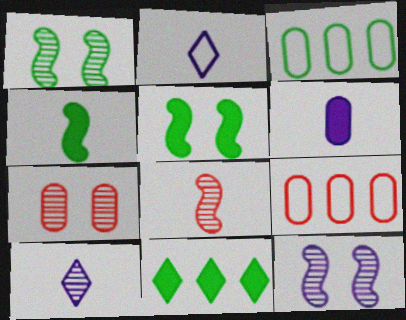[[3, 6, 7], 
[5, 9, 10]]